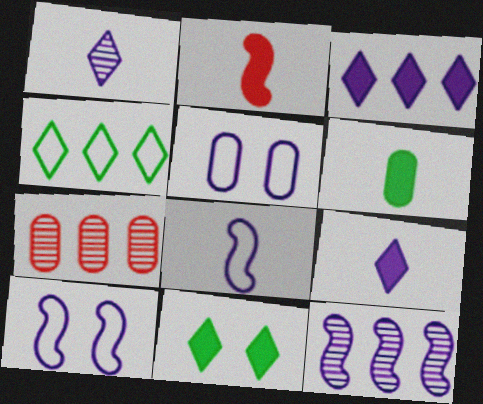[[2, 6, 9], 
[5, 6, 7], 
[5, 9, 12], 
[7, 8, 11]]